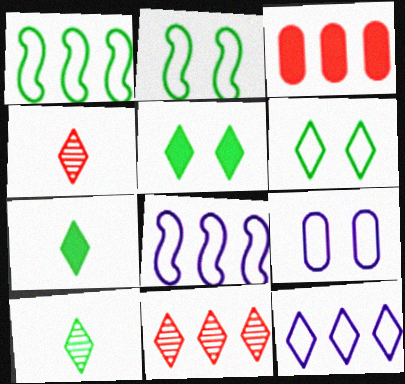[[4, 5, 12]]